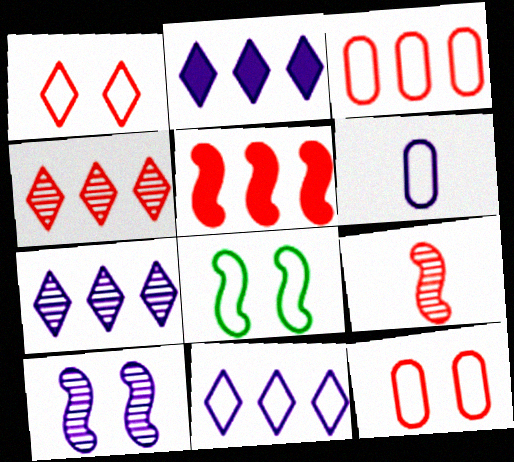[[2, 6, 10], 
[2, 7, 11], 
[3, 4, 5]]